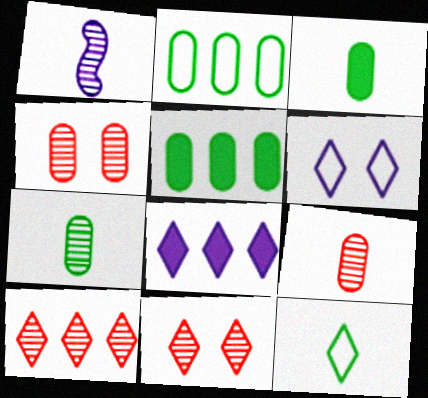[[8, 11, 12]]